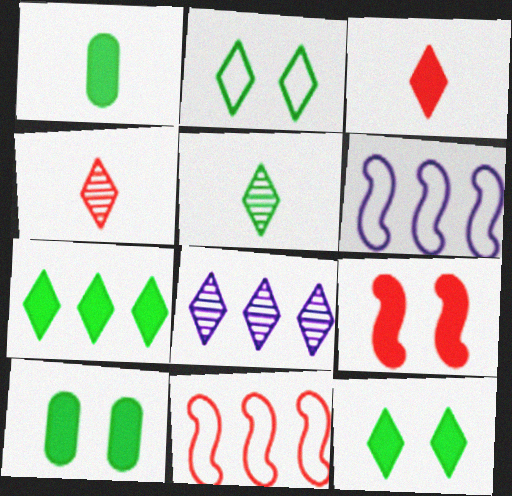[[2, 3, 8], 
[2, 5, 7], 
[4, 6, 10]]